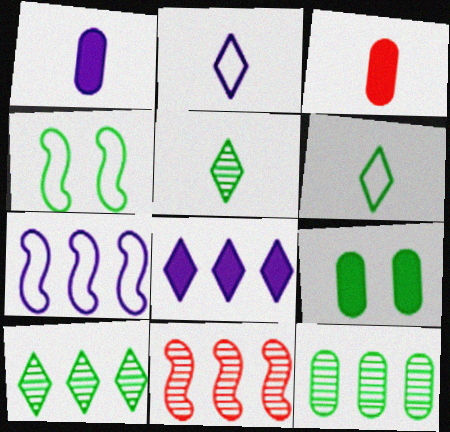[[2, 9, 11]]